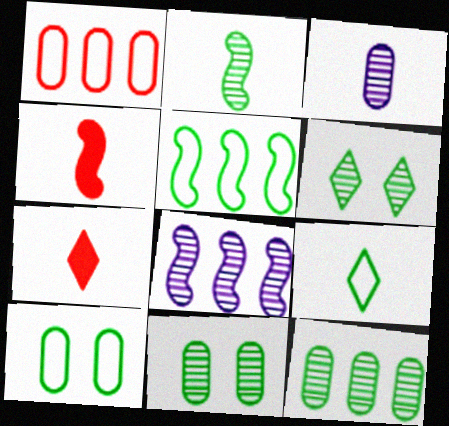[[2, 6, 12], 
[3, 4, 9], 
[5, 9, 10], 
[7, 8, 10]]